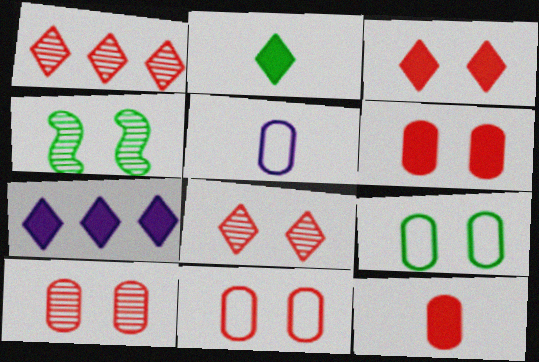[[2, 3, 7], 
[6, 10, 11]]